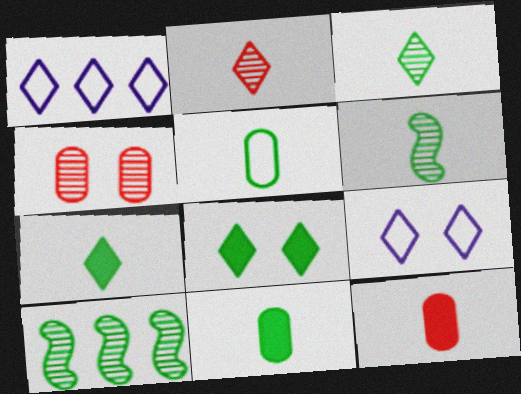[[1, 2, 8], 
[5, 6, 7], 
[5, 8, 10], 
[9, 10, 12]]